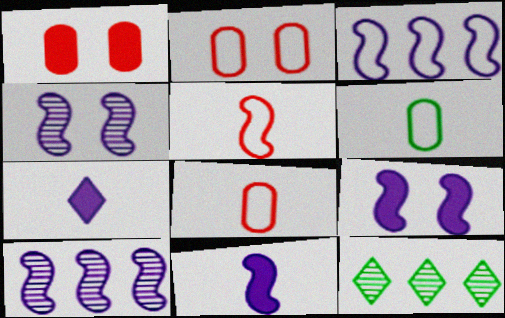[[2, 11, 12], 
[3, 4, 11], 
[8, 9, 12]]